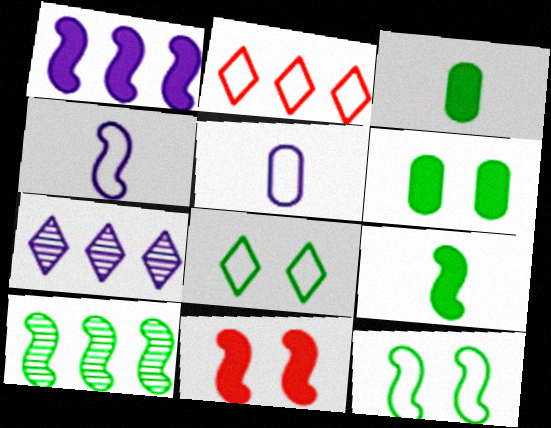[[1, 9, 11], 
[2, 5, 12], 
[3, 8, 10], 
[4, 10, 11], 
[9, 10, 12]]